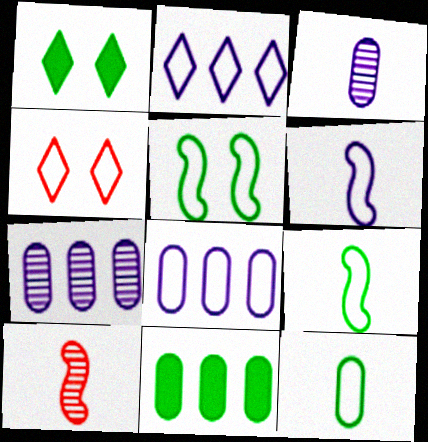[[1, 8, 10], 
[4, 8, 9]]